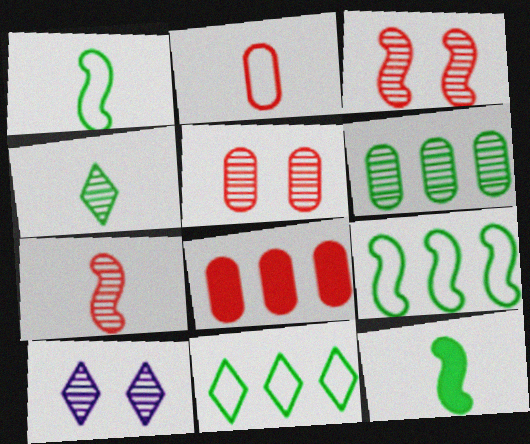[[1, 8, 10], 
[2, 5, 8], 
[6, 7, 10]]